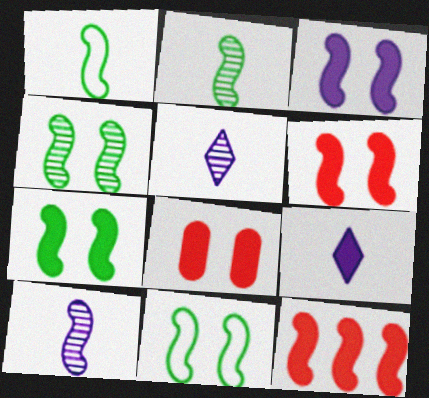[[3, 6, 7], 
[4, 7, 11], 
[10, 11, 12]]